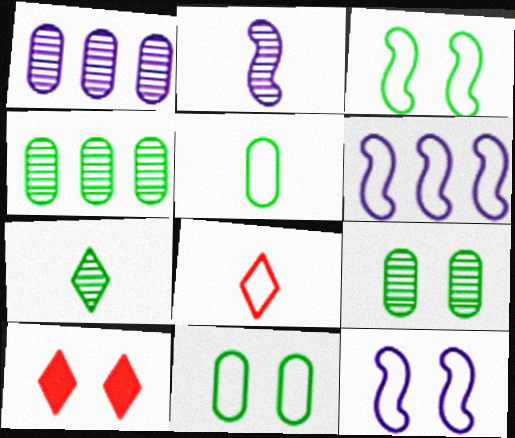[[6, 8, 11], 
[9, 10, 12]]